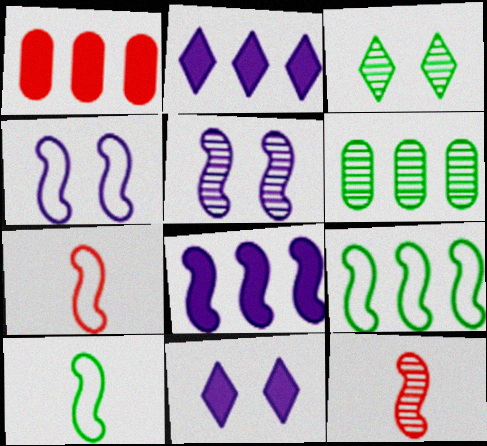[[4, 7, 9], 
[6, 7, 11]]